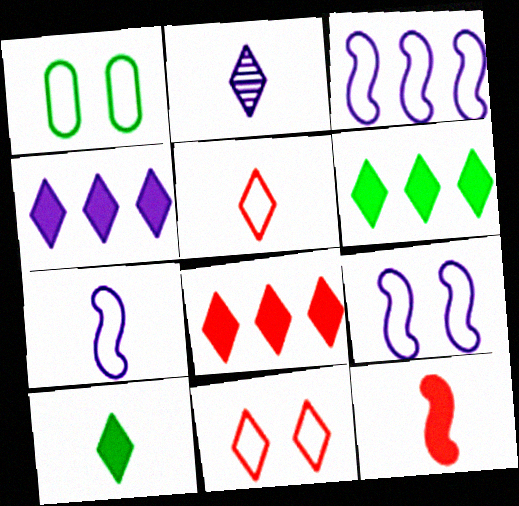[[1, 3, 5], 
[1, 9, 11], 
[2, 5, 10], 
[2, 6, 11], 
[3, 7, 9], 
[4, 6, 8]]